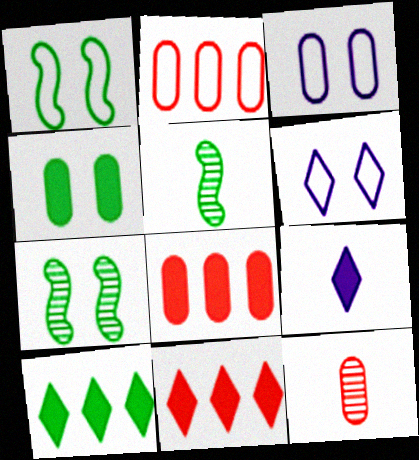[[2, 7, 9], 
[3, 5, 11], 
[5, 6, 8]]